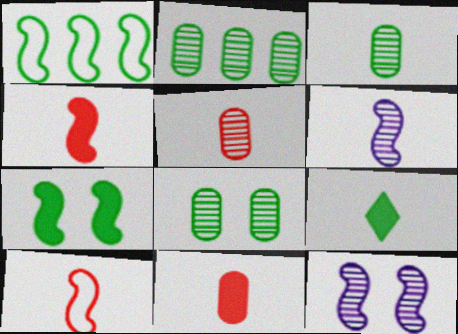[[1, 4, 12], 
[1, 8, 9], 
[2, 3, 8]]